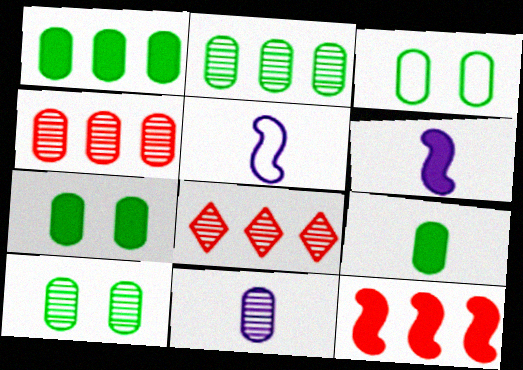[[1, 7, 9], 
[2, 3, 9], 
[3, 6, 8], 
[3, 7, 10], 
[4, 10, 11], 
[5, 7, 8]]